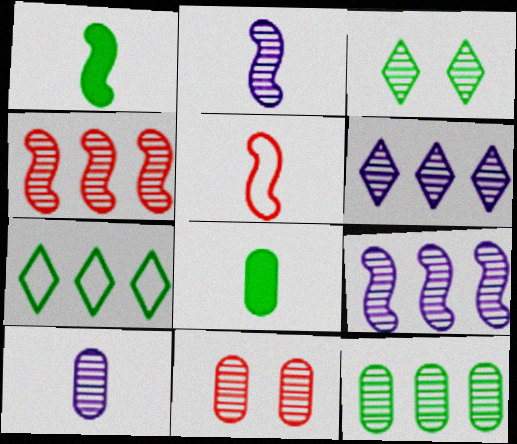[[1, 2, 5], 
[3, 4, 10], 
[4, 6, 12], 
[10, 11, 12]]